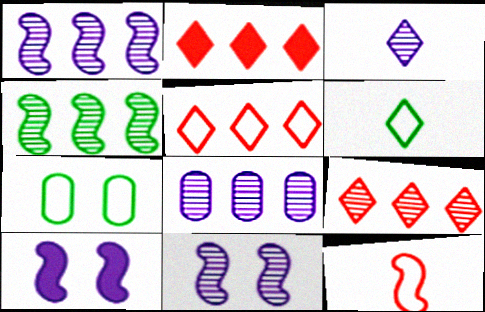[[2, 5, 9], 
[3, 8, 11], 
[4, 8, 9], 
[4, 10, 12]]